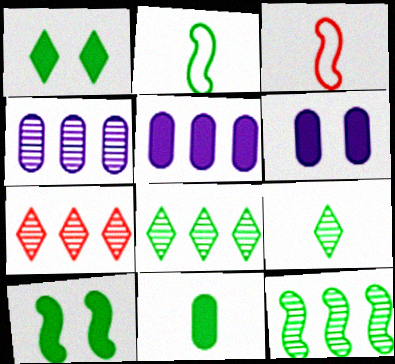[[1, 3, 4], 
[2, 6, 7], 
[2, 9, 11], 
[2, 10, 12], 
[3, 6, 8], 
[4, 7, 12]]